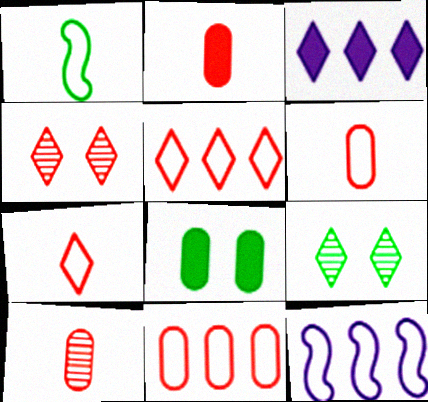[[2, 6, 10], 
[2, 9, 12], 
[3, 7, 9]]